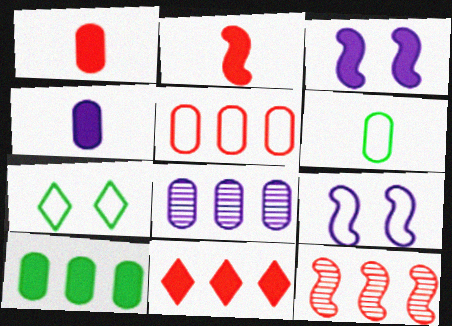[[2, 7, 8], 
[4, 7, 12], 
[5, 8, 10], 
[5, 11, 12]]